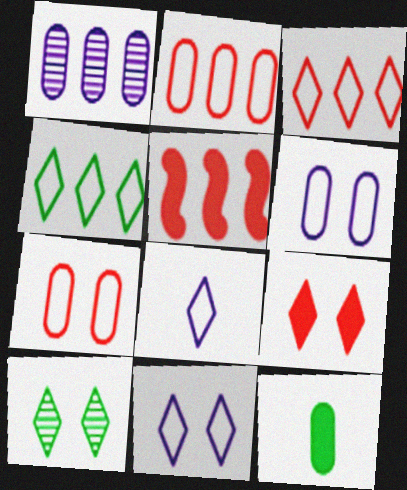[[1, 4, 5], 
[1, 7, 12], 
[9, 10, 11]]